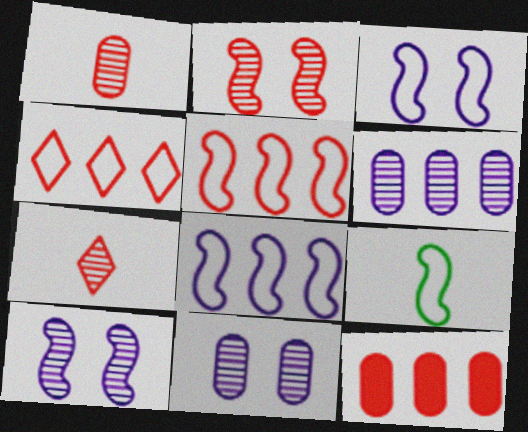[[3, 5, 9]]